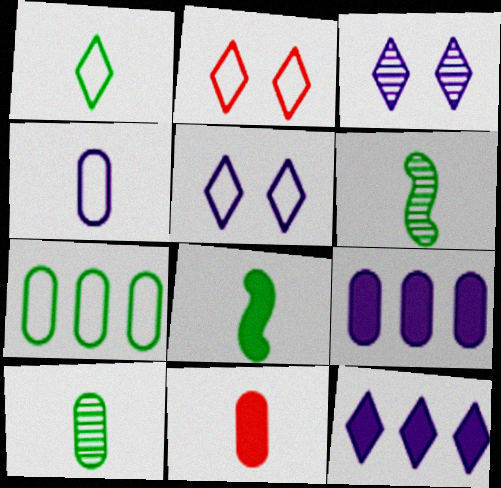[[1, 8, 10], 
[2, 6, 9], 
[4, 10, 11]]